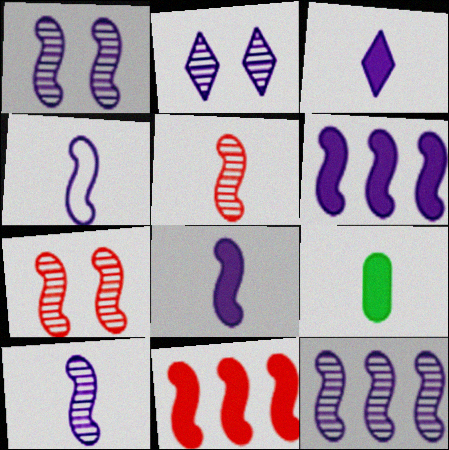[[1, 4, 6], 
[1, 10, 12], 
[4, 8, 10]]